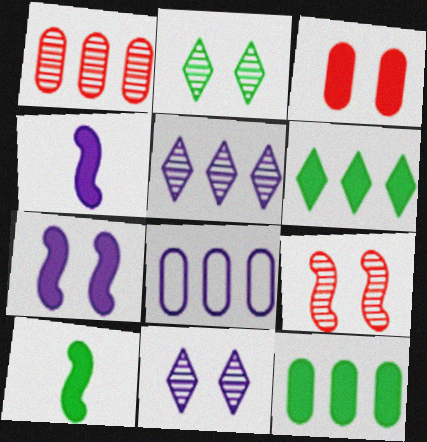[[1, 8, 12], 
[3, 4, 6], 
[4, 8, 11]]